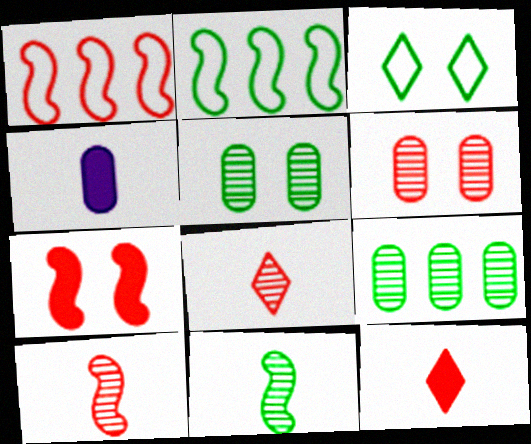[[1, 6, 12], 
[1, 7, 10]]